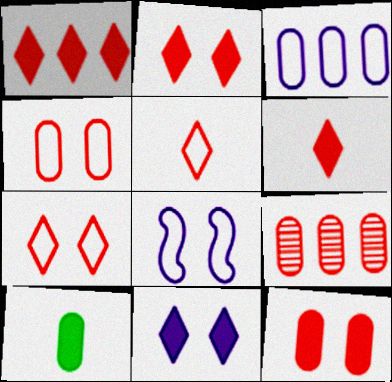[[1, 2, 6]]